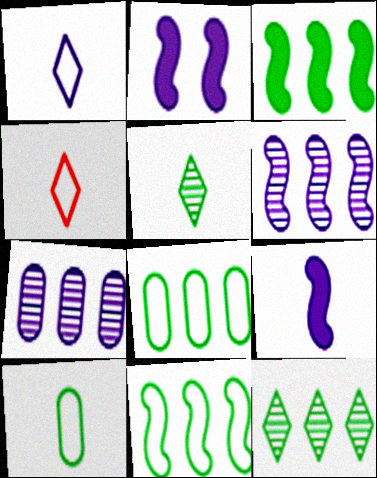[[1, 2, 7], 
[3, 8, 12]]